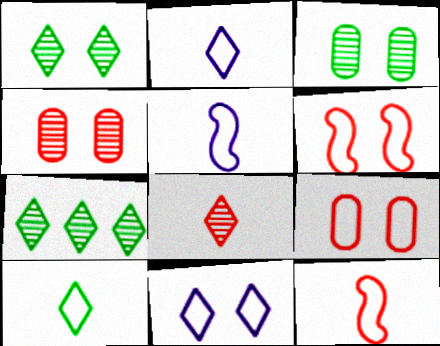[]